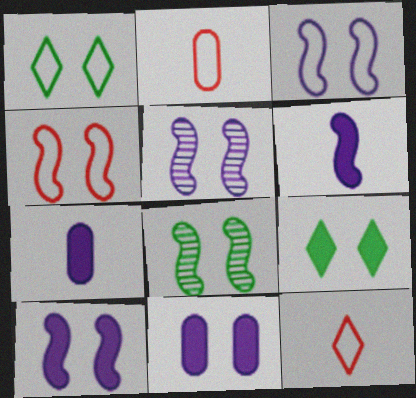[[3, 5, 10], 
[4, 8, 10]]